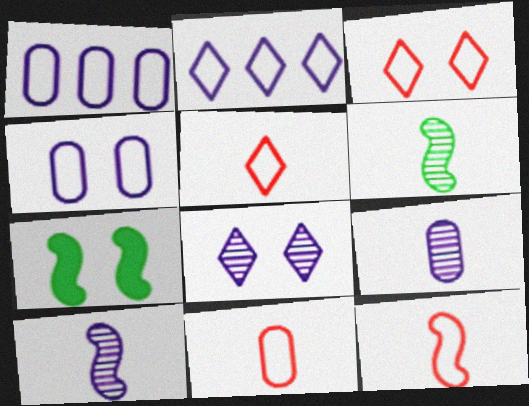[[5, 11, 12]]